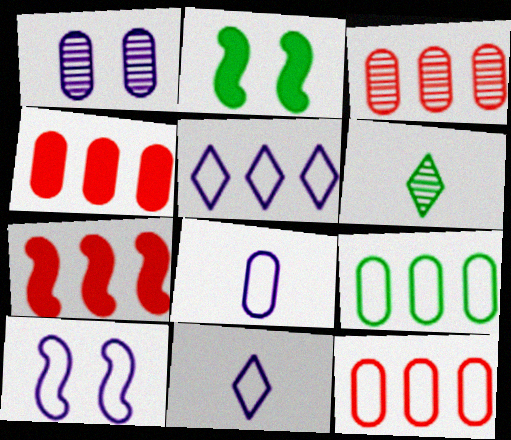[[2, 3, 11], 
[2, 6, 9], 
[3, 4, 12], 
[4, 6, 10], 
[5, 8, 10]]